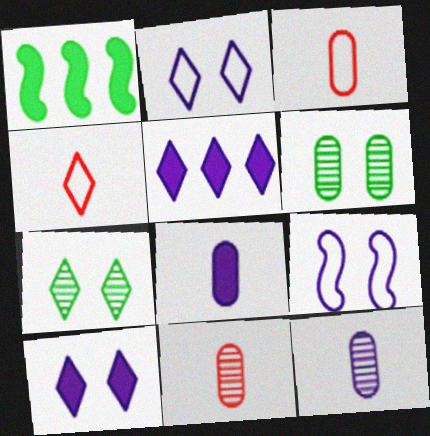[[1, 2, 11], 
[4, 5, 7], 
[5, 9, 12]]